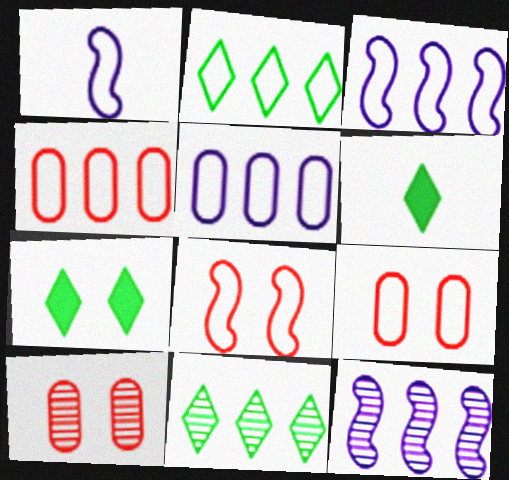[[1, 2, 9], 
[2, 3, 4], 
[3, 6, 10], 
[6, 9, 12]]